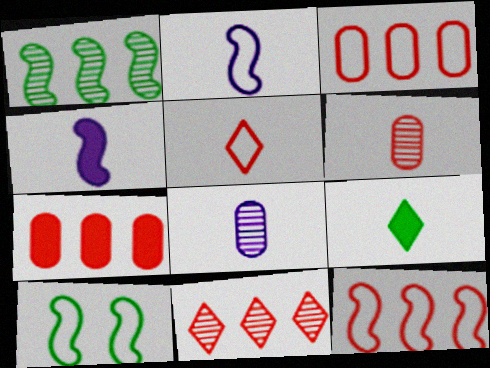[[2, 6, 9], 
[2, 10, 12], 
[7, 11, 12]]